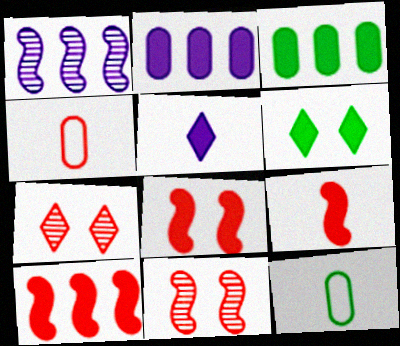[[1, 4, 6], 
[2, 6, 9], 
[3, 5, 8], 
[4, 7, 10], 
[8, 9, 10]]